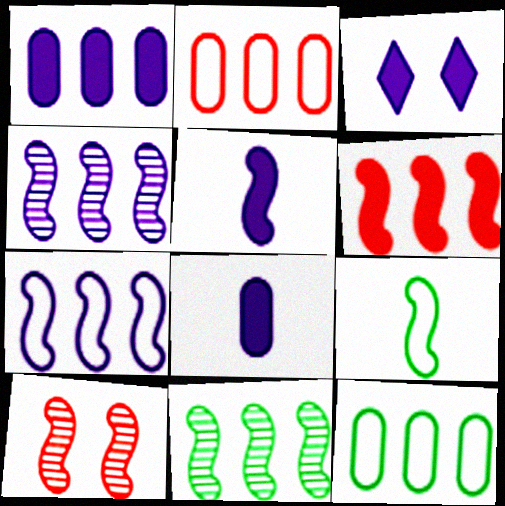[[1, 3, 5], 
[6, 7, 11]]